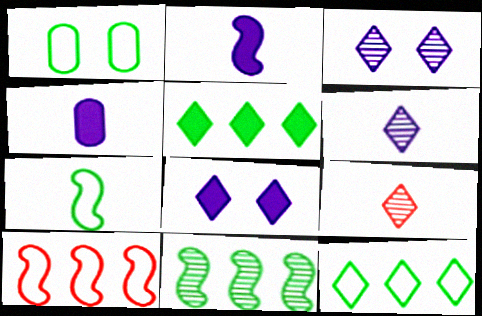[[1, 7, 12], 
[4, 7, 9], 
[8, 9, 12]]